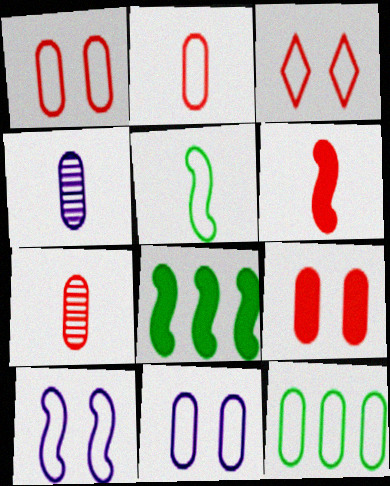[[2, 11, 12], 
[3, 4, 8], 
[4, 9, 12]]